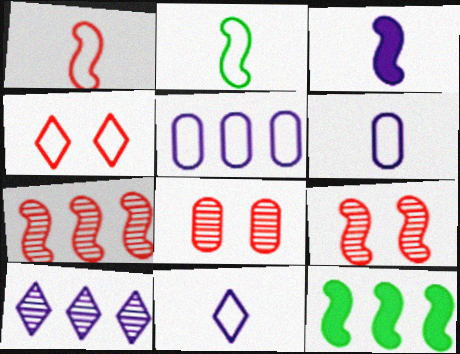[[2, 4, 5], 
[8, 11, 12]]